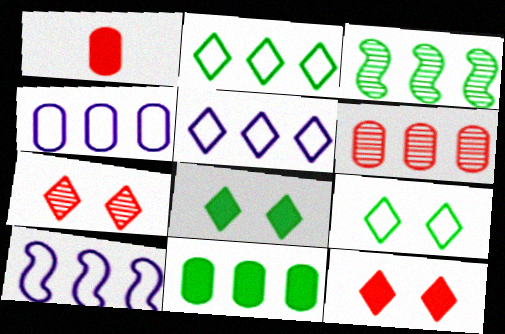[[2, 3, 11], 
[4, 5, 10], 
[4, 6, 11]]